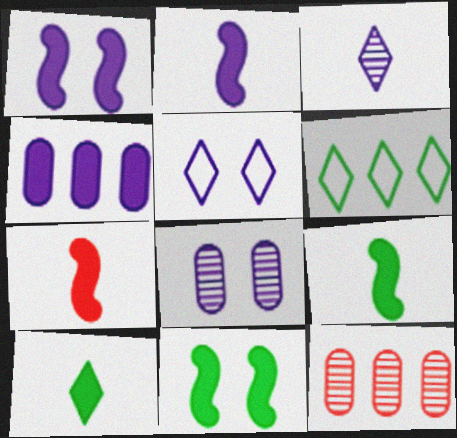[[1, 5, 8], 
[2, 7, 9], 
[5, 9, 12], 
[6, 7, 8]]